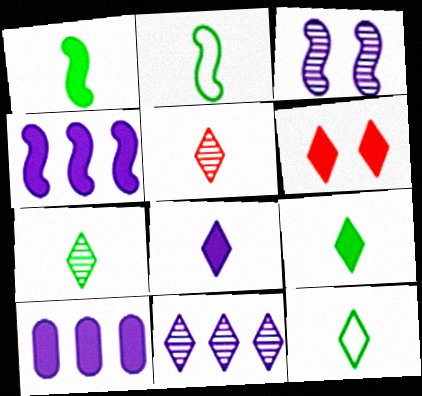[[1, 6, 10], 
[5, 8, 12], 
[6, 11, 12], 
[7, 9, 12]]